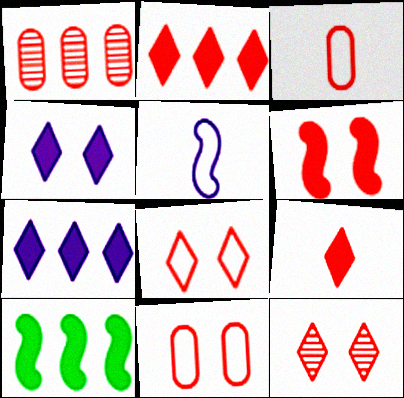[[6, 11, 12]]